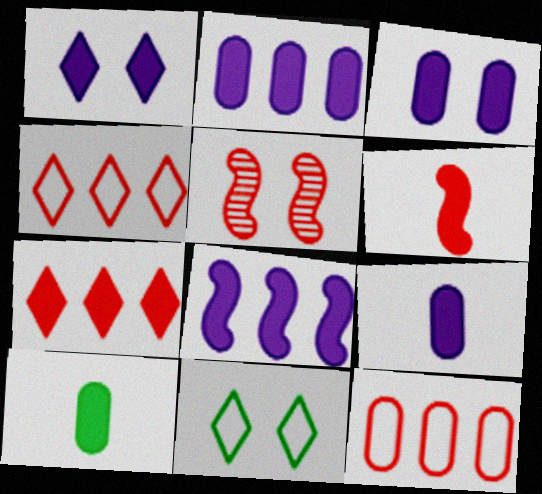[[1, 8, 9], 
[2, 3, 9], 
[3, 5, 11]]